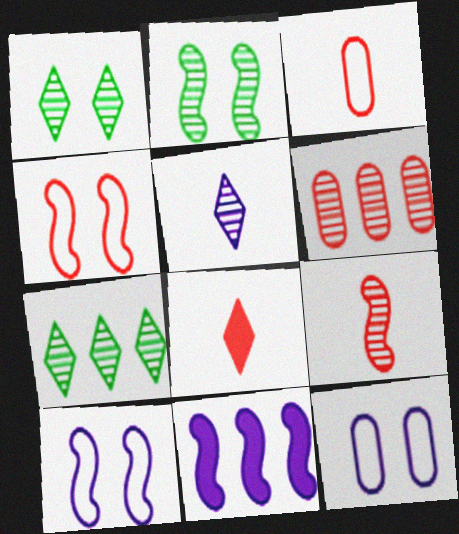[[1, 3, 11], 
[2, 5, 6], 
[3, 8, 9], 
[4, 6, 8], 
[5, 11, 12]]